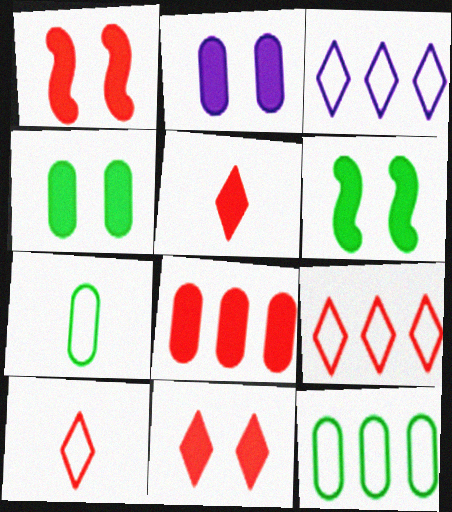[[1, 5, 8], 
[2, 6, 11]]